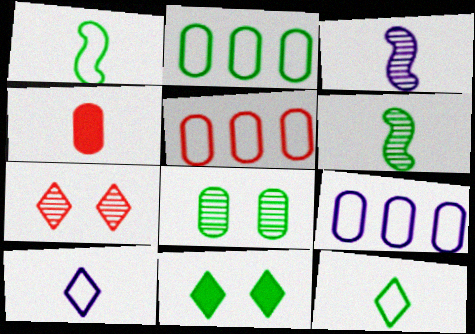[[2, 5, 9], 
[2, 6, 11], 
[3, 4, 12], 
[3, 5, 11], 
[4, 6, 10], 
[4, 8, 9]]